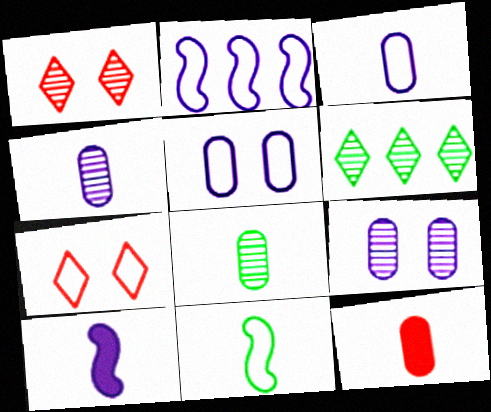[[3, 8, 12]]